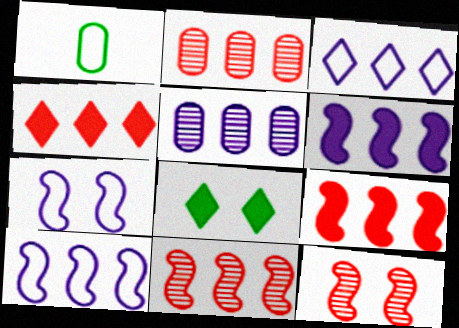[[3, 5, 6]]